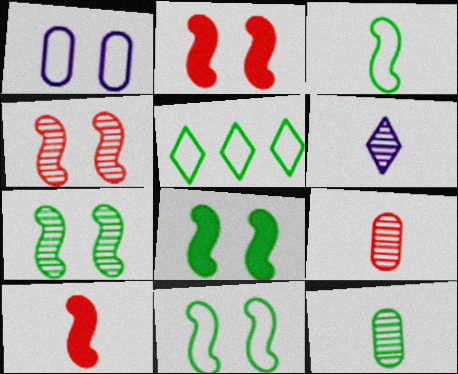[[5, 8, 12], 
[7, 8, 11]]